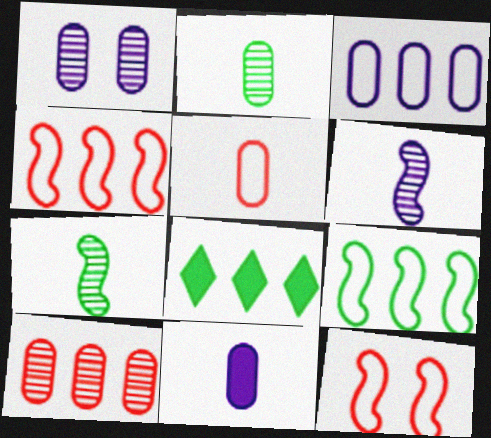[[1, 2, 10], 
[1, 3, 11], 
[2, 5, 11]]